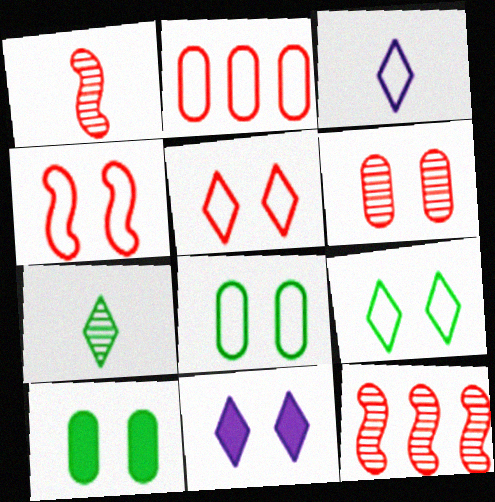[[3, 10, 12]]